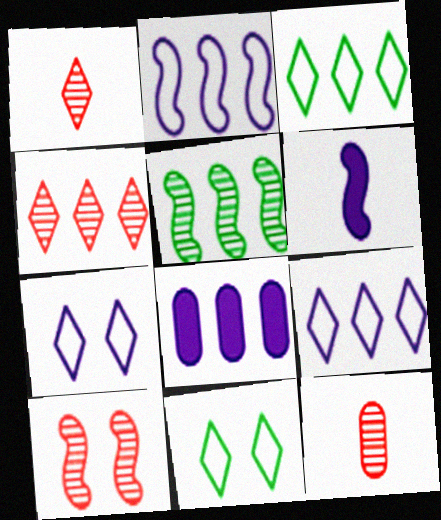[[4, 10, 12]]